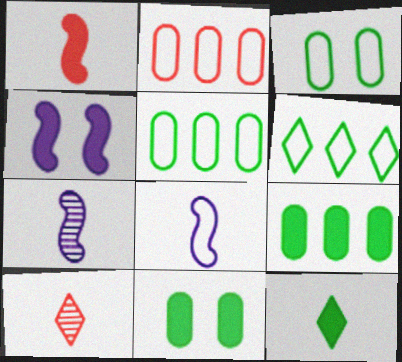[[4, 5, 10]]